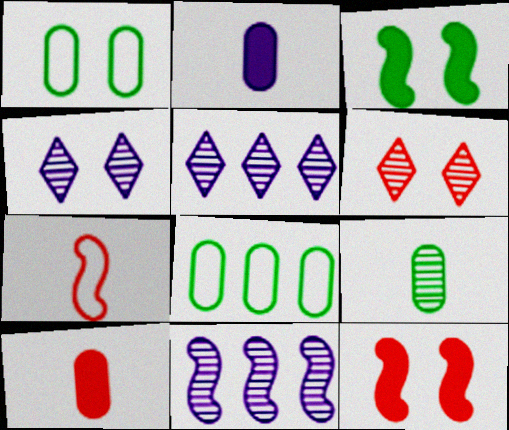[[1, 4, 12], 
[3, 7, 11], 
[6, 9, 11]]